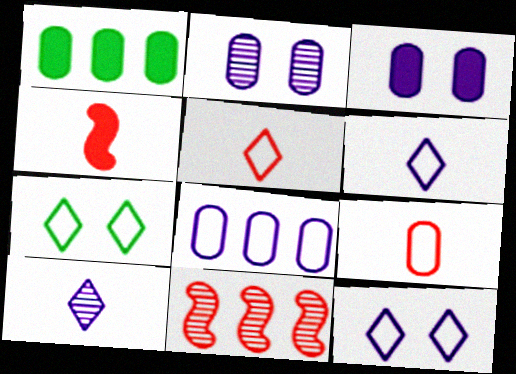[[1, 2, 9]]